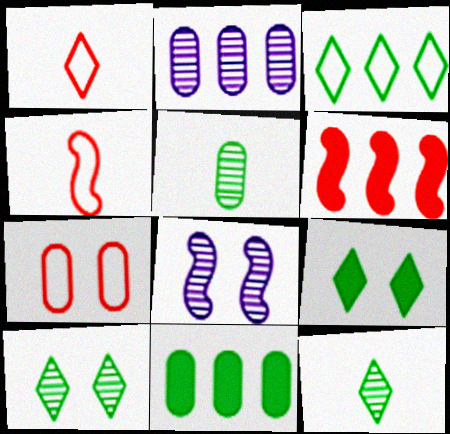[[1, 8, 11], 
[2, 3, 6], 
[2, 4, 9], 
[3, 9, 12], 
[7, 8, 9]]